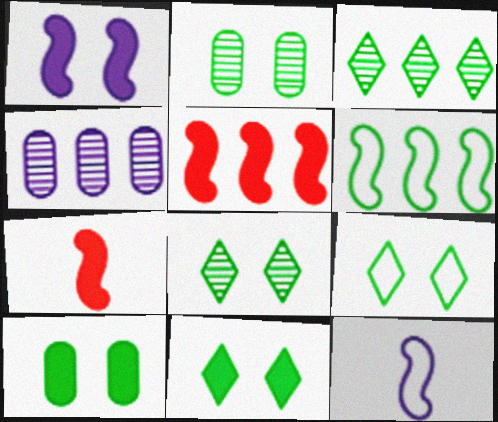[[4, 7, 9], 
[8, 9, 11]]